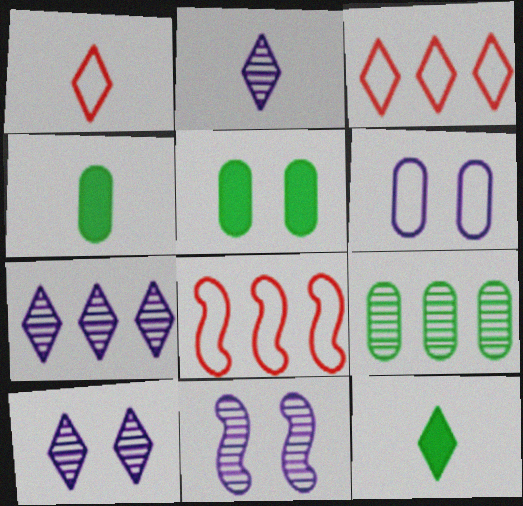[[1, 2, 12], 
[2, 5, 8], 
[2, 7, 10], 
[3, 4, 11], 
[3, 10, 12], 
[4, 8, 10]]